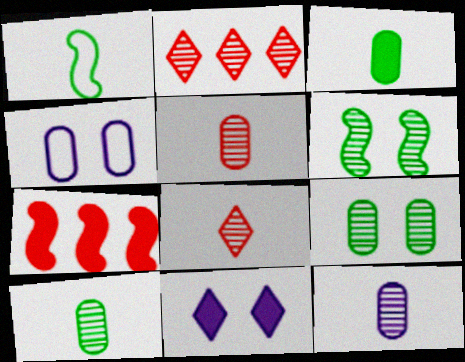[[2, 6, 12], 
[3, 7, 11], 
[5, 10, 12]]